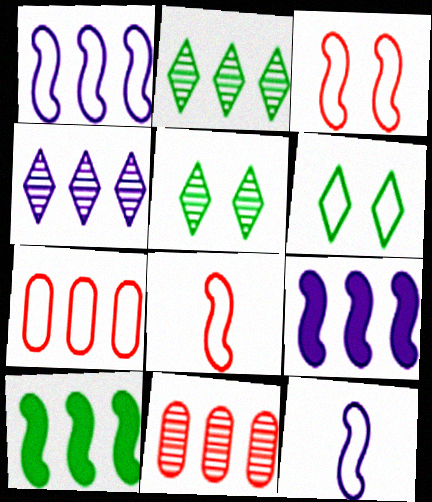[[2, 7, 9], 
[4, 7, 10], 
[6, 7, 12]]